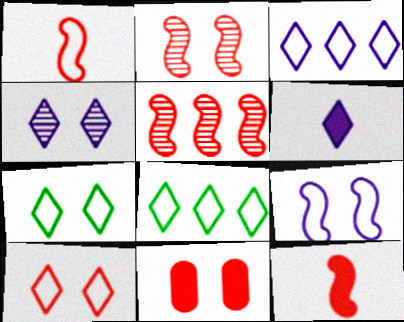[[2, 10, 11], 
[3, 4, 6]]